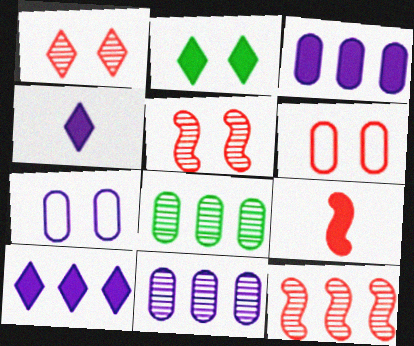[[2, 3, 9], 
[2, 5, 7]]